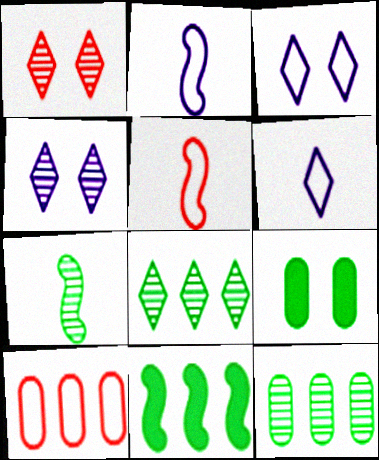[]